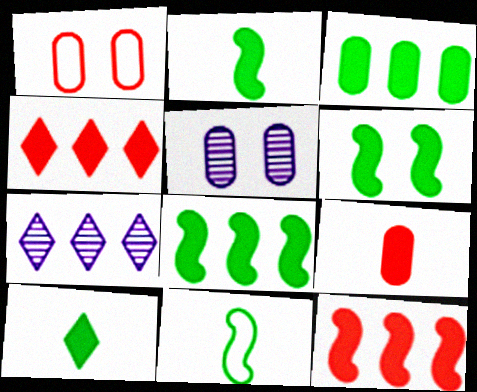[[1, 2, 7], 
[2, 6, 8], 
[3, 6, 10], 
[4, 5, 11]]